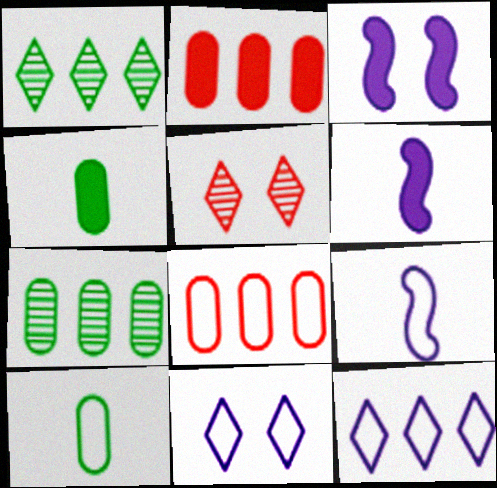[]